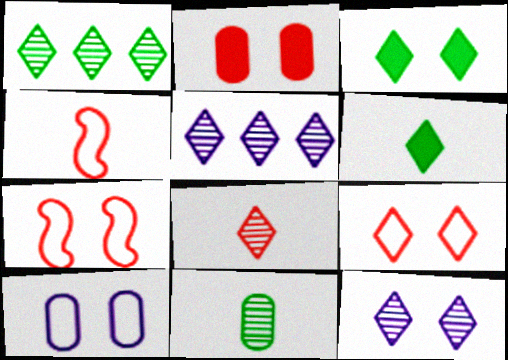[[1, 8, 12], 
[3, 9, 12], 
[5, 6, 9]]